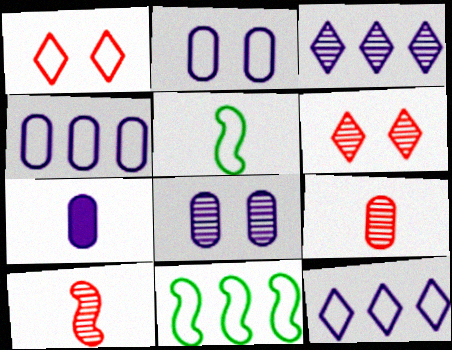[[1, 4, 5], 
[4, 7, 8], 
[6, 7, 11]]